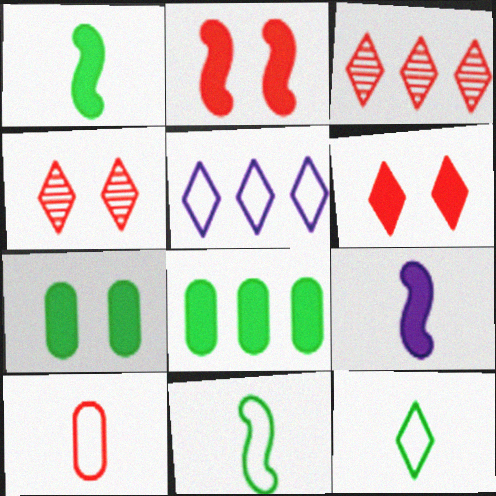[[2, 3, 10], 
[6, 8, 9]]